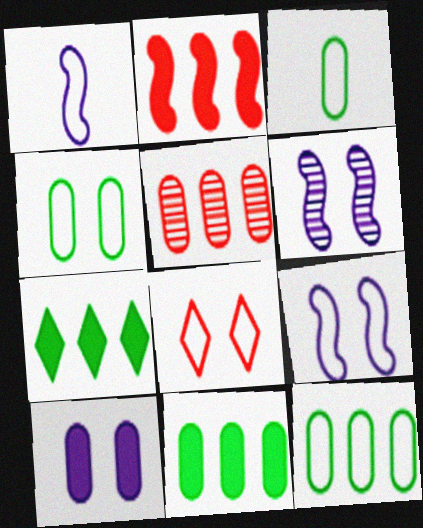[[1, 8, 12], 
[3, 4, 12], 
[3, 5, 10], 
[4, 8, 9]]